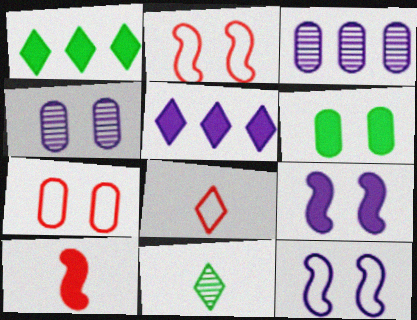[[4, 6, 7], 
[5, 6, 10]]